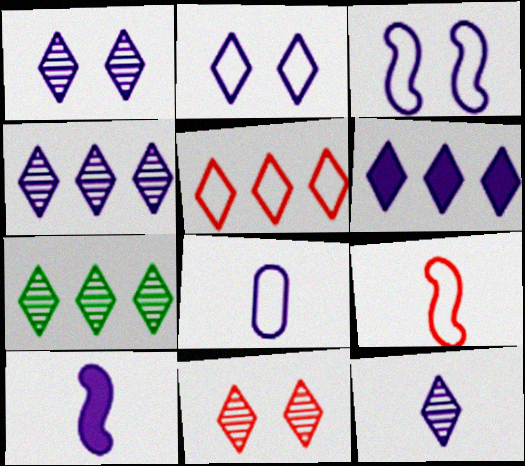[[1, 4, 12], 
[2, 6, 12], 
[5, 6, 7], 
[7, 11, 12], 
[8, 10, 12]]